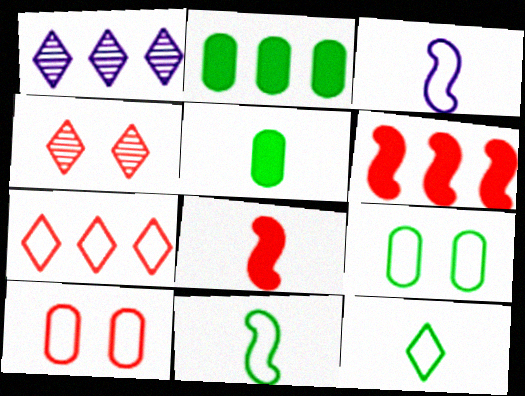[[1, 8, 9], 
[2, 3, 4], 
[3, 7, 9]]